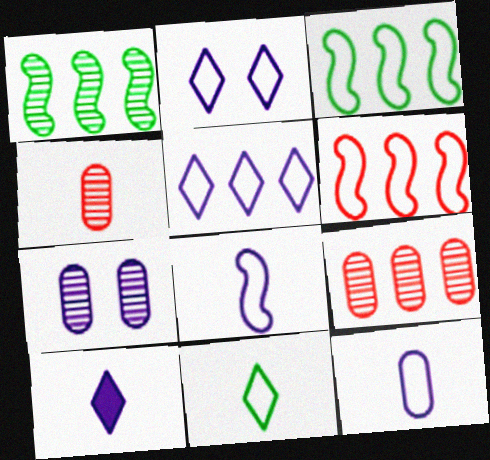[]